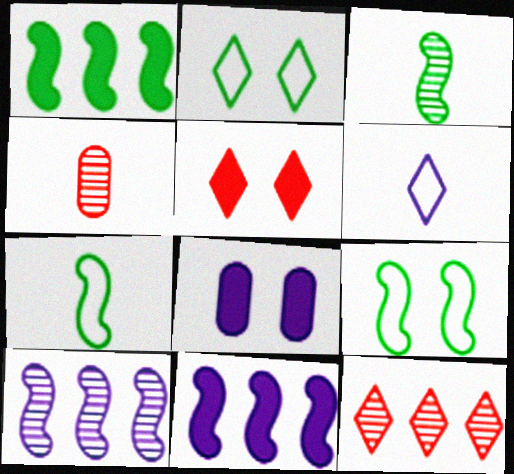[[1, 3, 9], 
[2, 4, 11], 
[6, 8, 10], 
[7, 8, 12]]